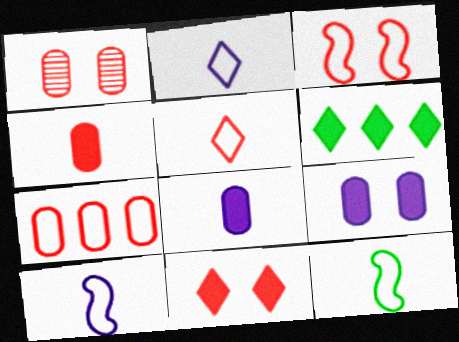[[1, 3, 11], 
[1, 4, 7], 
[1, 6, 10], 
[3, 5, 7]]